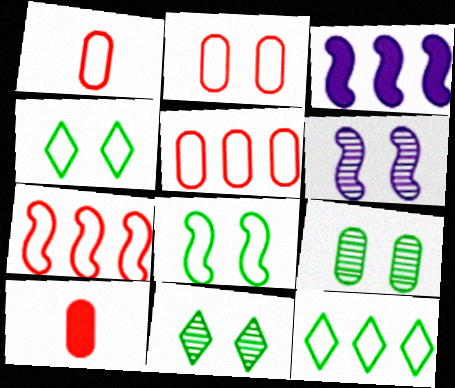[[1, 2, 5], 
[1, 3, 11], 
[6, 10, 12]]